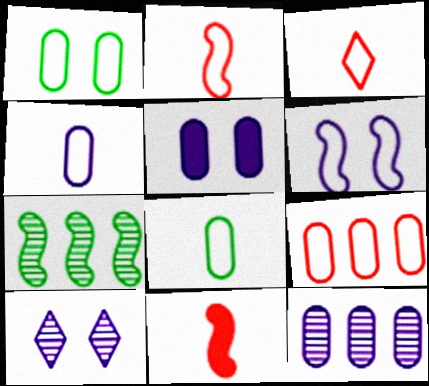[[1, 4, 9], 
[3, 5, 7], 
[4, 5, 12], 
[5, 6, 10], 
[6, 7, 11]]